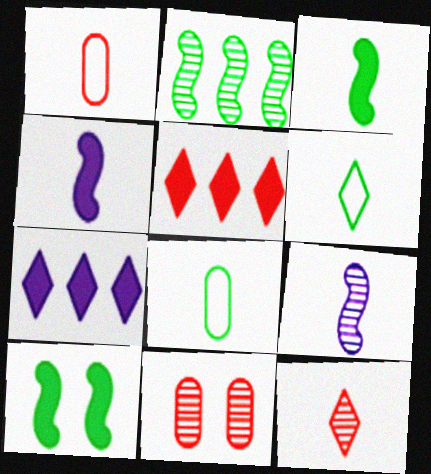[[4, 8, 12]]